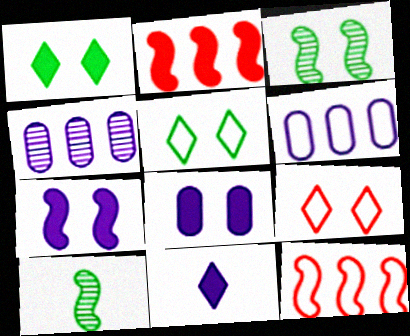[[3, 8, 9], 
[7, 10, 12]]